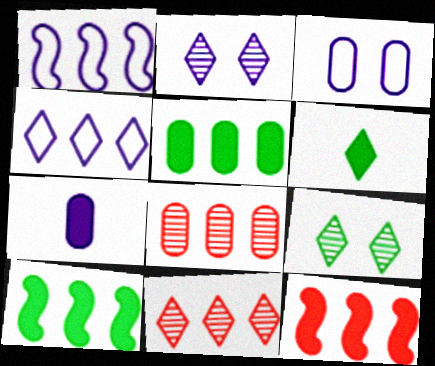[[1, 2, 7], 
[1, 5, 11], 
[4, 8, 10]]